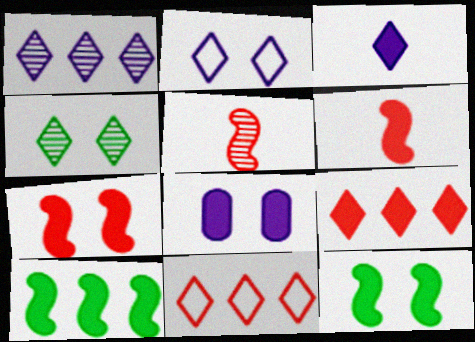[[1, 2, 3], 
[3, 4, 11]]